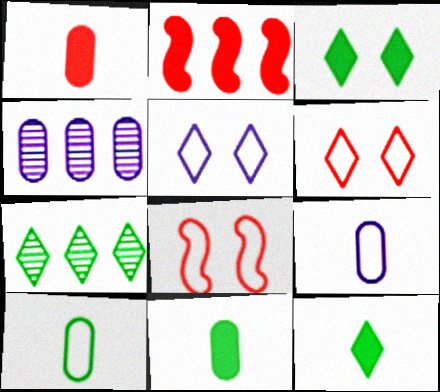[[4, 8, 12]]